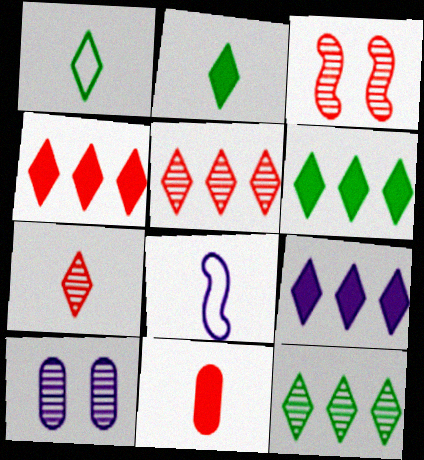[[4, 6, 9], 
[8, 9, 10]]